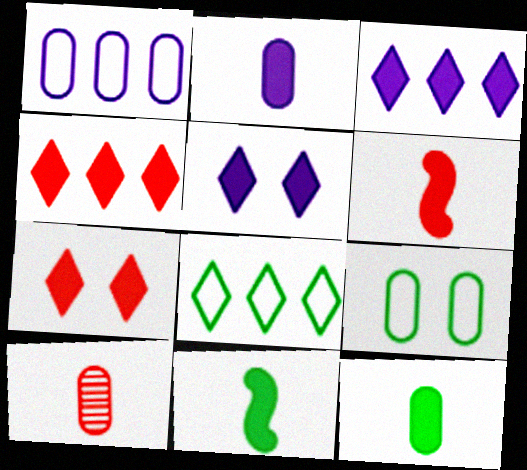[]